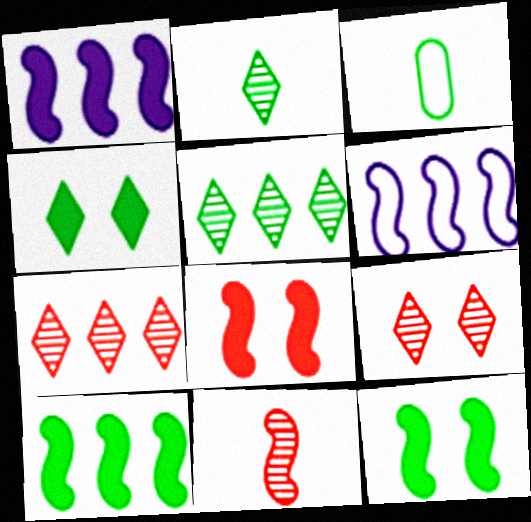[[1, 3, 9], 
[3, 5, 12], 
[6, 11, 12]]